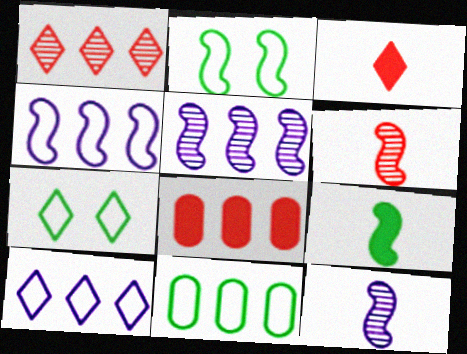[[7, 8, 12]]